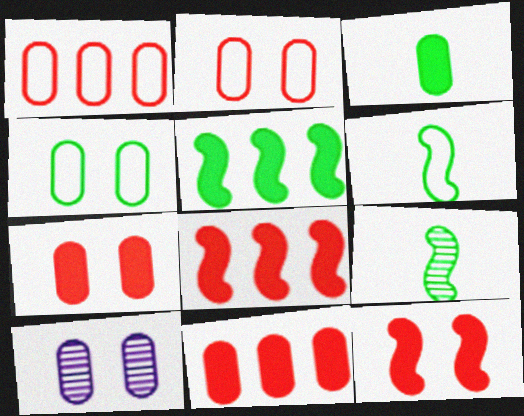[[1, 3, 10], 
[4, 7, 10]]